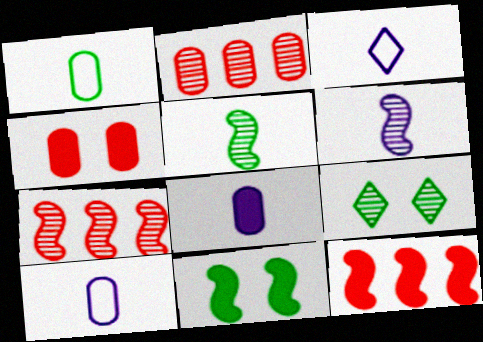[[2, 3, 11], 
[2, 6, 9], 
[3, 6, 8], 
[9, 10, 12]]